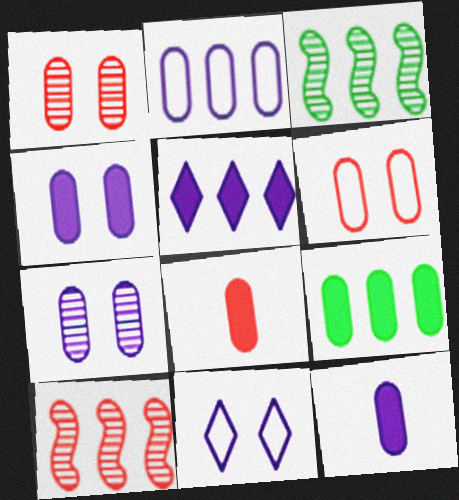[[2, 7, 12], 
[3, 8, 11], 
[4, 8, 9]]